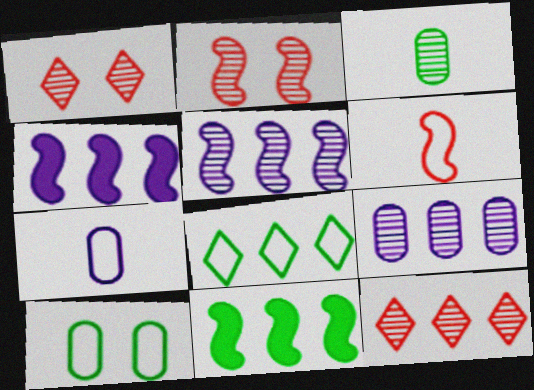[[1, 3, 5], 
[1, 7, 11]]